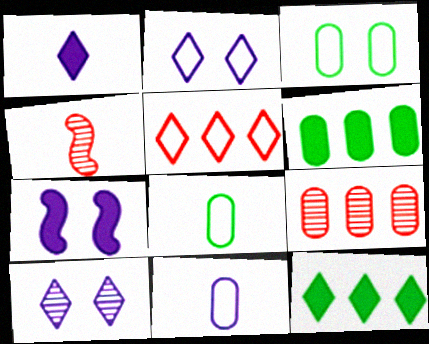[[1, 4, 8], 
[2, 4, 6]]